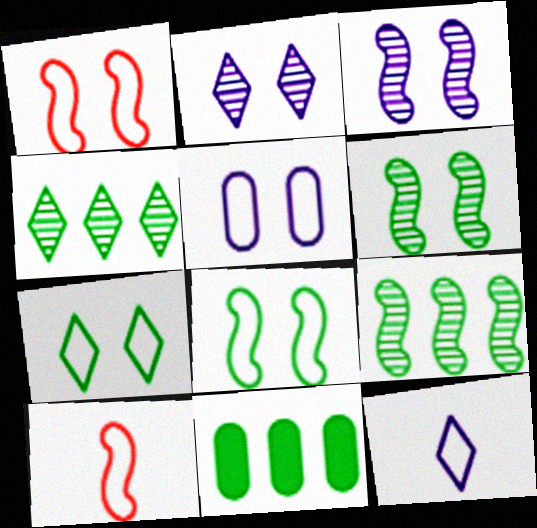[[1, 5, 7], 
[2, 10, 11]]